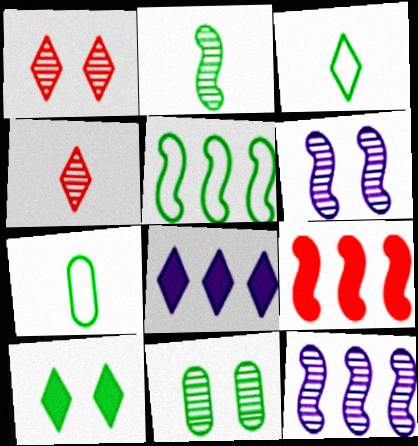[[1, 3, 8], 
[1, 6, 11], 
[4, 11, 12], 
[5, 9, 12]]